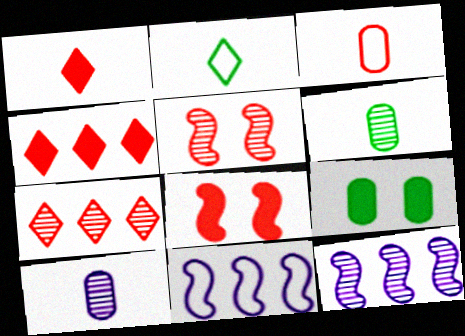[[3, 4, 5], 
[3, 7, 8]]